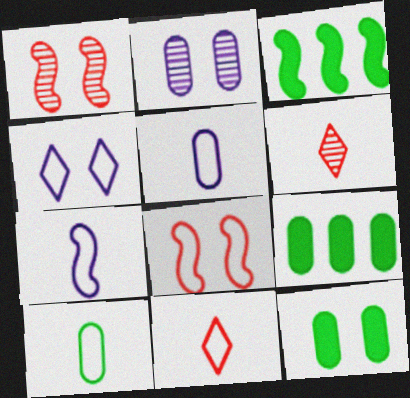[[1, 3, 7], 
[1, 4, 12], 
[2, 3, 11], 
[7, 10, 11]]